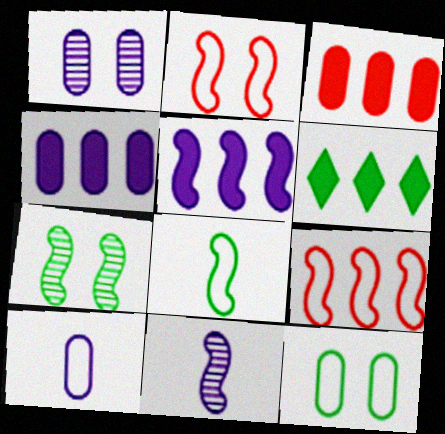[[1, 4, 10], 
[3, 5, 6]]